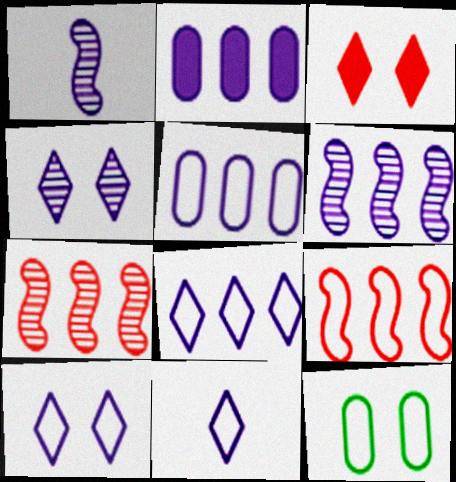[[1, 2, 10], 
[2, 6, 8], 
[8, 10, 11], 
[9, 11, 12]]